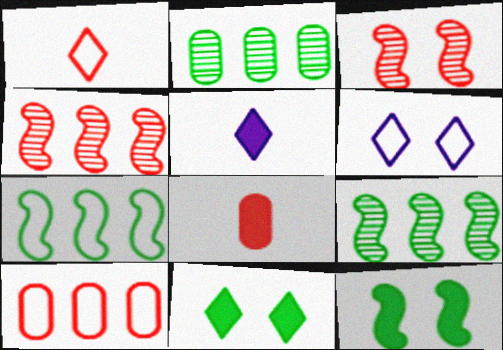[[6, 8, 9]]